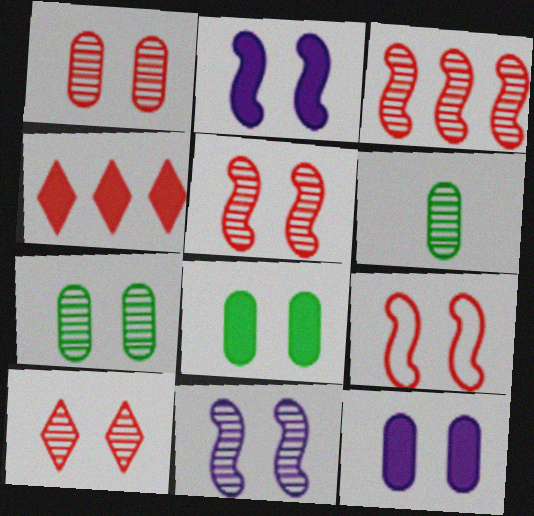[[1, 5, 10], 
[7, 10, 11]]